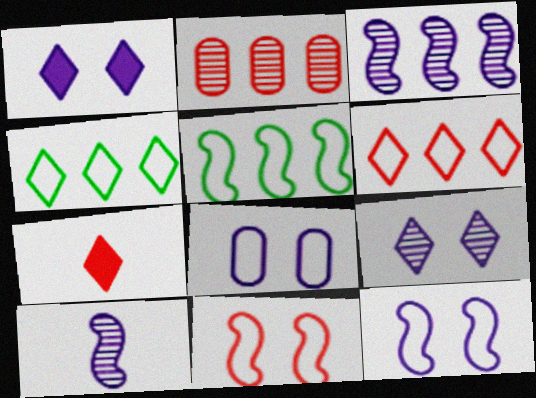[[2, 7, 11], 
[4, 7, 9]]